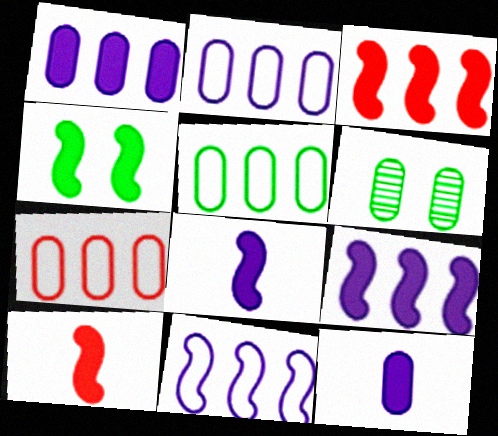[[2, 5, 7], 
[3, 4, 8], 
[4, 9, 10], 
[6, 7, 12]]